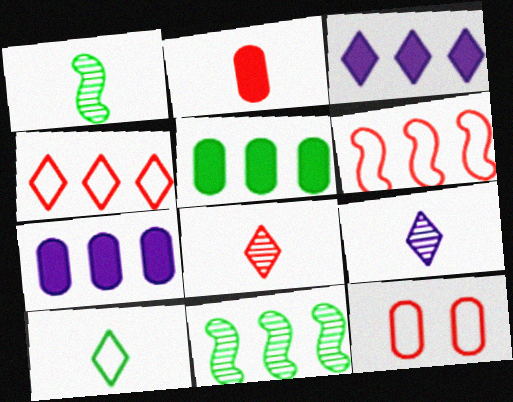[[1, 3, 12], 
[4, 7, 11]]